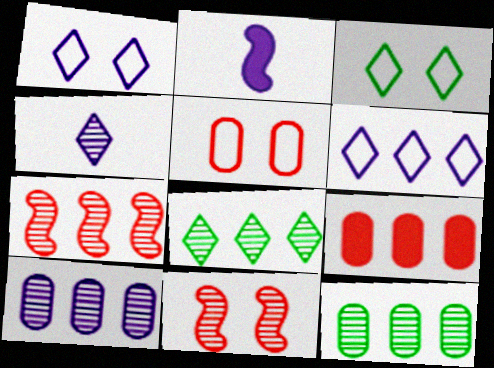[[1, 2, 10], 
[2, 5, 8], 
[4, 11, 12], 
[7, 8, 10]]